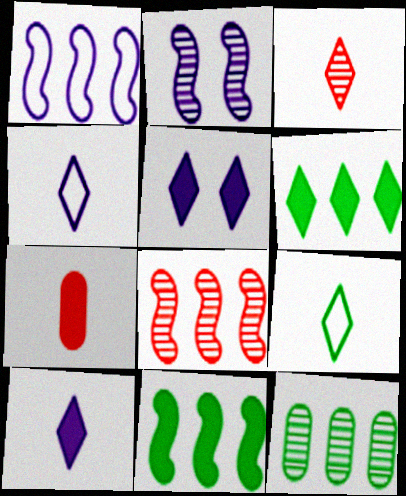[[1, 8, 11], 
[2, 3, 12], 
[3, 9, 10], 
[5, 7, 11]]